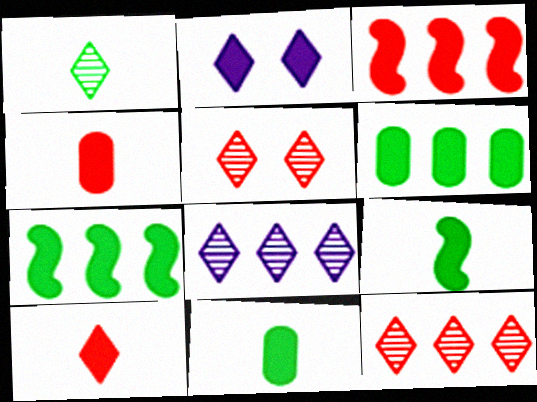[[1, 5, 8], 
[2, 3, 11], 
[2, 4, 7]]